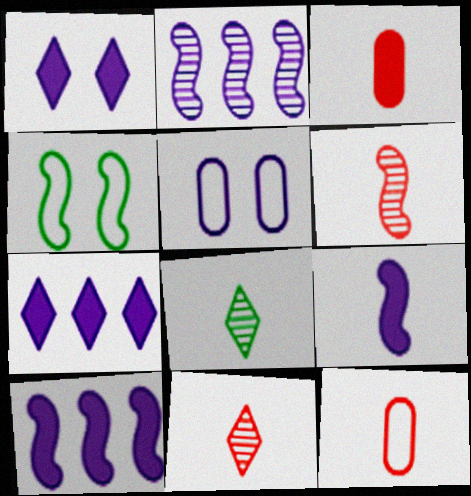[[4, 6, 10], 
[8, 9, 12]]